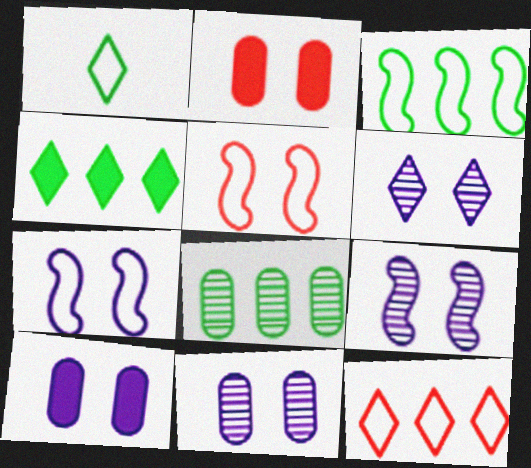[[3, 4, 8], 
[6, 7, 10], 
[6, 9, 11]]